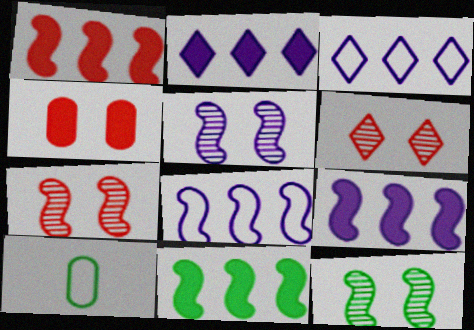[[1, 9, 11], 
[2, 7, 10], 
[5, 7, 12], 
[6, 9, 10]]